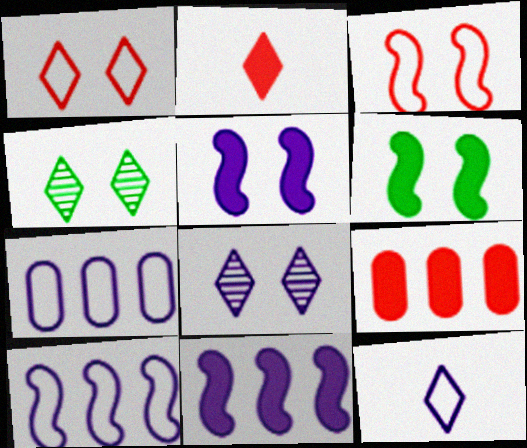[]